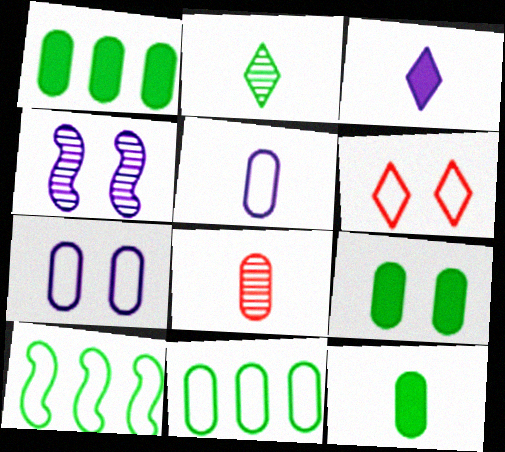[[1, 7, 8], 
[1, 9, 12], 
[2, 9, 10], 
[4, 6, 9], 
[5, 6, 10], 
[5, 8, 12]]